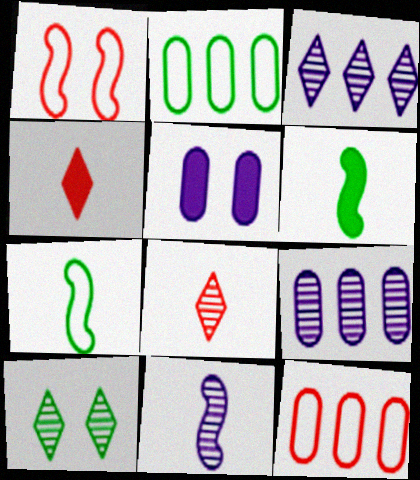[[1, 5, 10], 
[2, 6, 10], 
[3, 8, 10]]